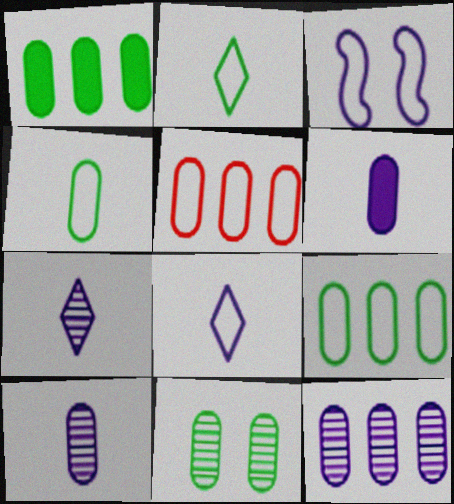[[1, 4, 11], 
[1, 5, 12], 
[2, 3, 5], 
[5, 6, 11]]